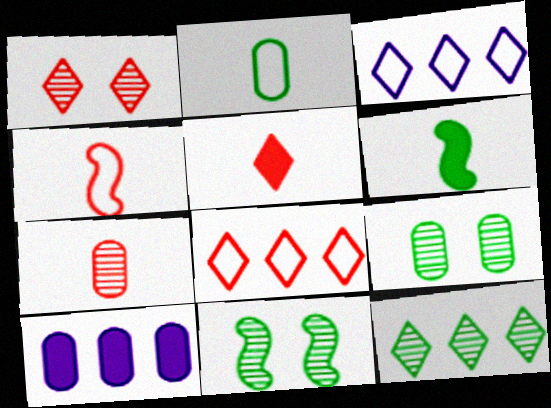[[1, 5, 8], 
[4, 5, 7]]